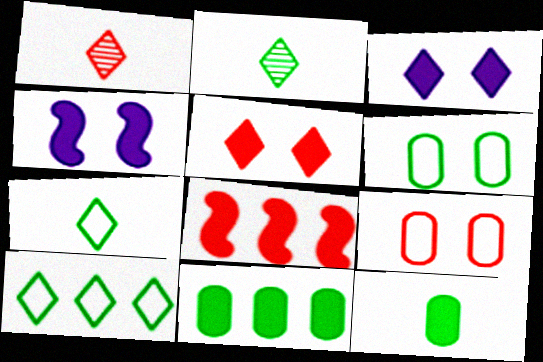[[1, 3, 10], 
[1, 8, 9], 
[3, 8, 12]]